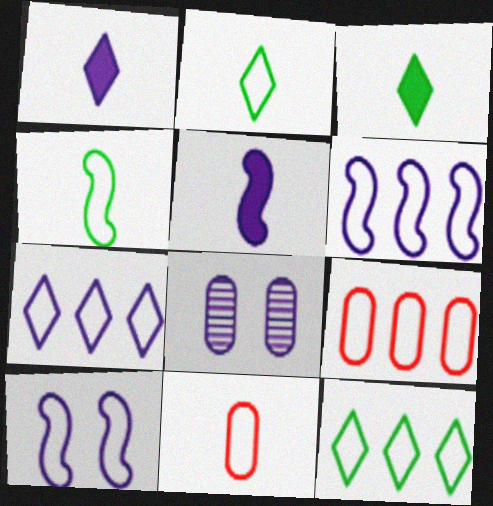[[1, 6, 8], 
[2, 9, 10], 
[5, 7, 8], 
[6, 9, 12], 
[10, 11, 12]]